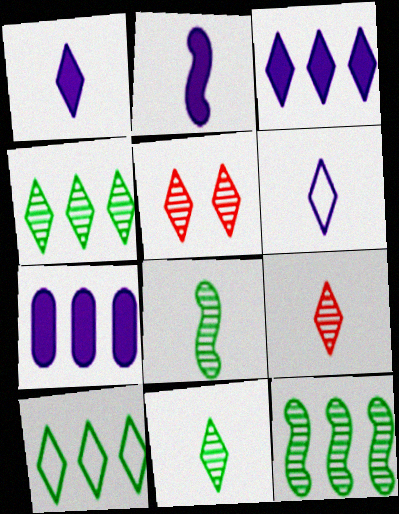[[1, 5, 10]]